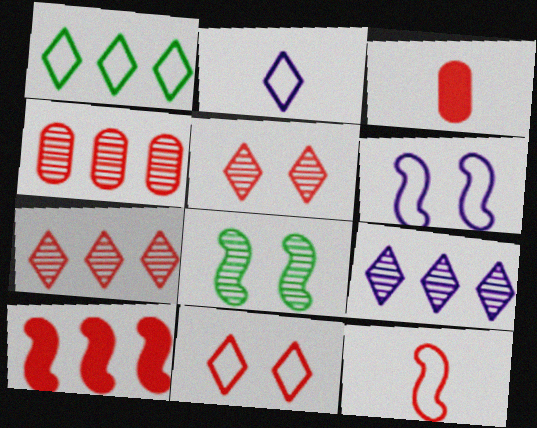[[1, 2, 11]]